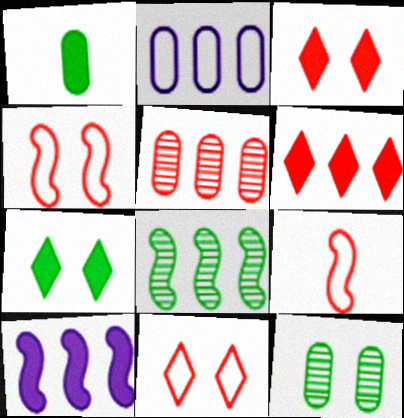[[1, 3, 10], 
[2, 6, 8], 
[3, 5, 9]]